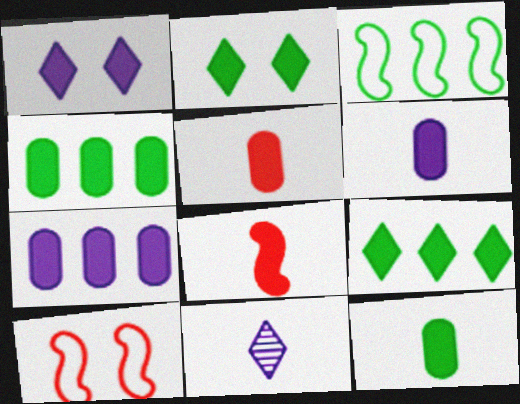[[1, 4, 8], 
[2, 7, 8], 
[4, 10, 11], 
[5, 6, 12]]